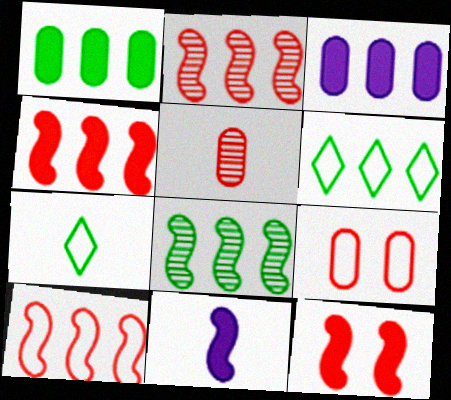[[1, 6, 8], 
[2, 3, 6], 
[2, 4, 10], 
[5, 7, 11]]